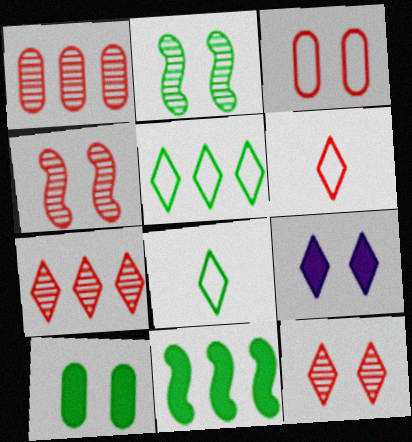[[2, 3, 9], 
[7, 8, 9]]